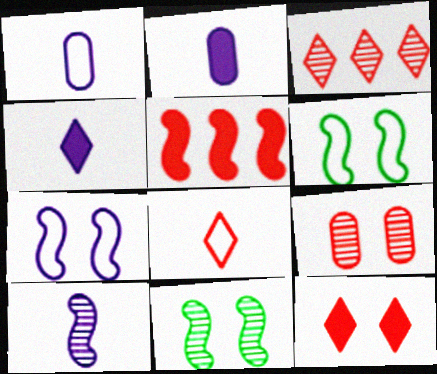[[1, 4, 10], 
[2, 3, 6], 
[3, 8, 12], 
[5, 6, 10], 
[5, 8, 9]]